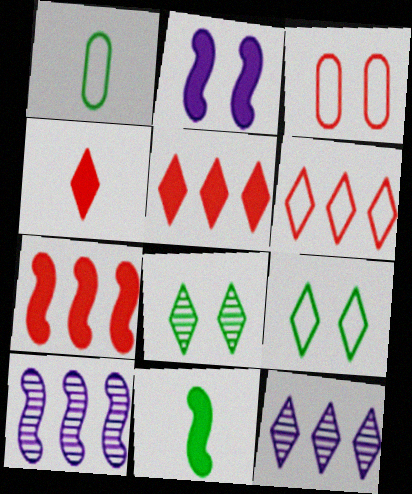[[2, 3, 8], 
[2, 7, 11], 
[3, 11, 12], 
[4, 9, 12]]